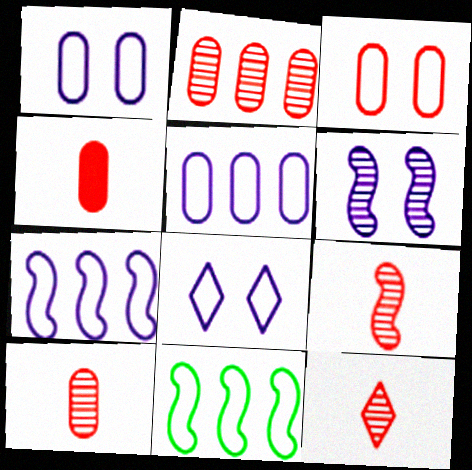[[2, 3, 4], 
[9, 10, 12]]